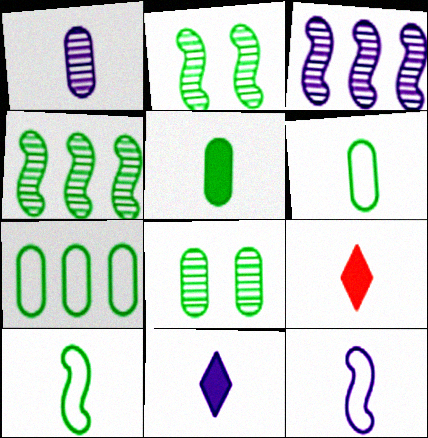[[1, 9, 10], 
[1, 11, 12], 
[5, 7, 8]]